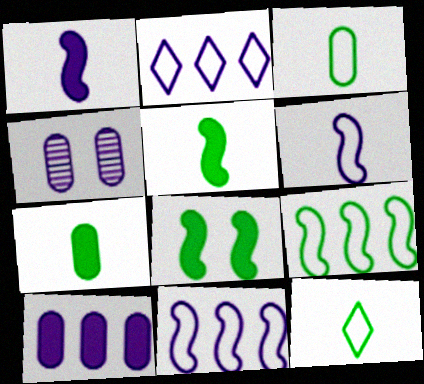[[1, 2, 4]]